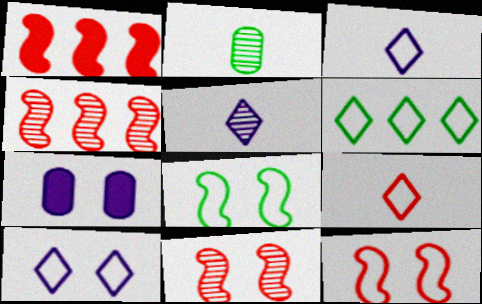[[1, 2, 10], 
[6, 9, 10]]